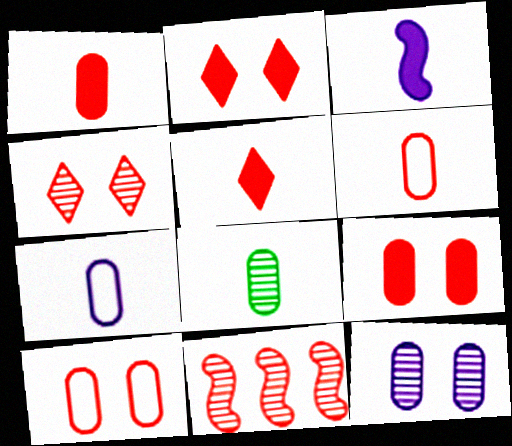[[1, 7, 8], 
[2, 6, 11], 
[5, 10, 11]]